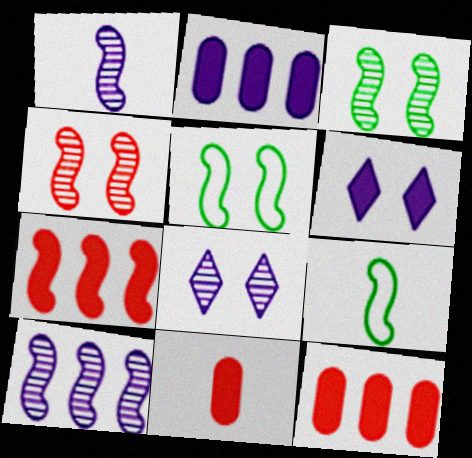[[1, 5, 7], 
[8, 9, 12]]